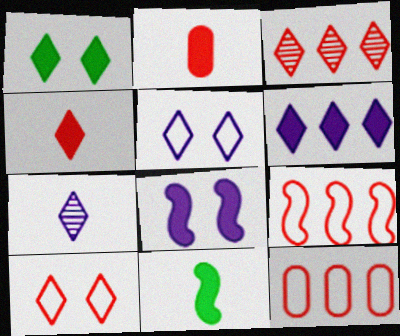[[1, 4, 6], 
[3, 4, 10], 
[5, 6, 7]]